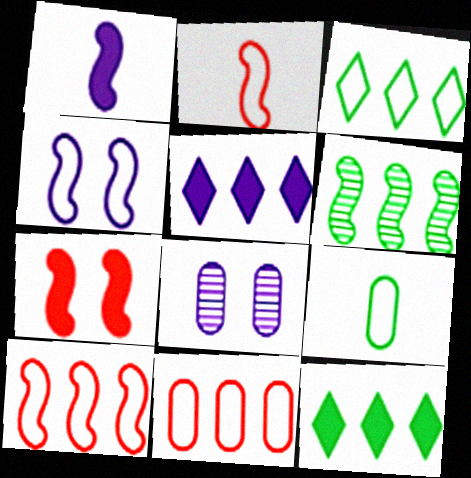[[2, 8, 12], 
[5, 6, 11]]